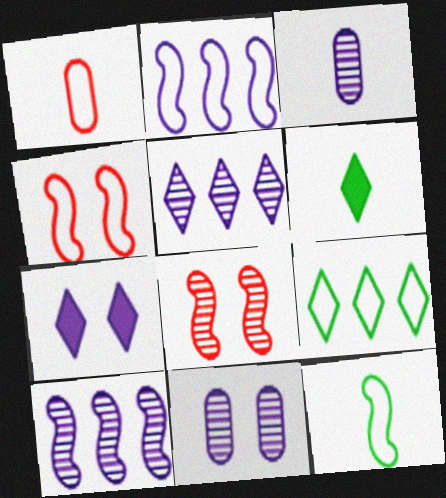[[2, 3, 7], 
[2, 4, 12]]